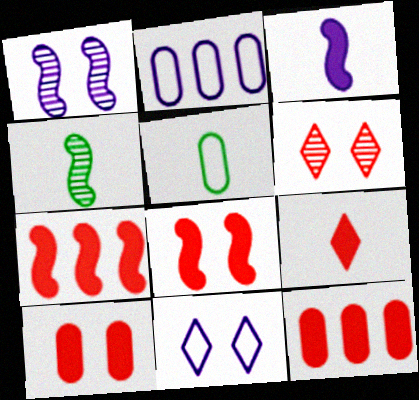[[4, 11, 12], 
[7, 9, 10], 
[8, 9, 12]]